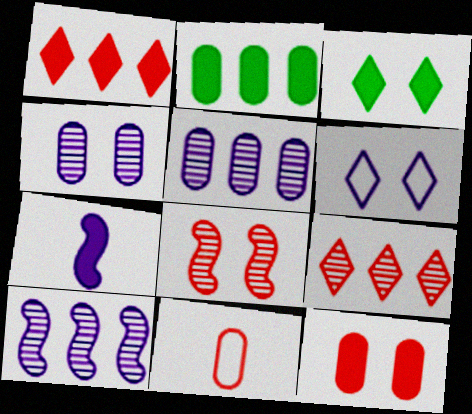[[1, 8, 11], 
[2, 4, 11], 
[3, 10, 11], 
[5, 6, 7]]